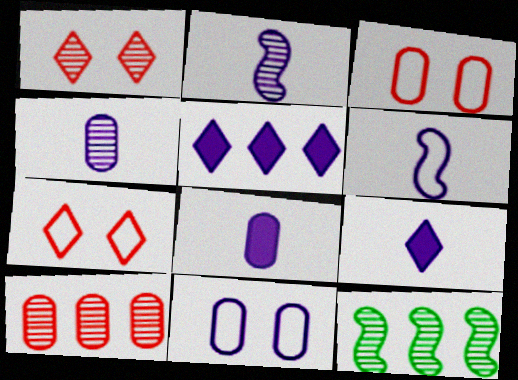[[1, 4, 12], 
[2, 5, 11], 
[3, 9, 12], 
[4, 6, 9], 
[7, 8, 12]]